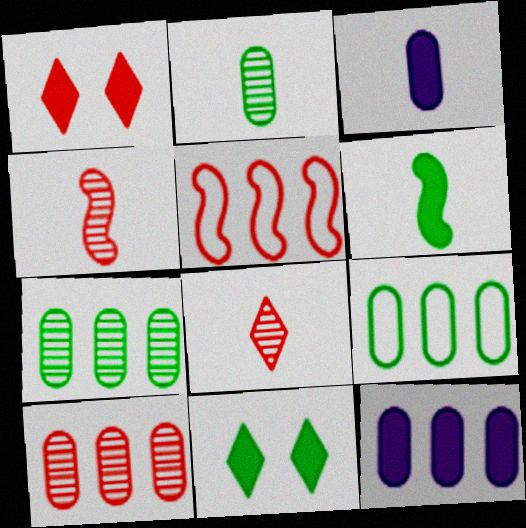[[1, 6, 12], 
[9, 10, 12]]